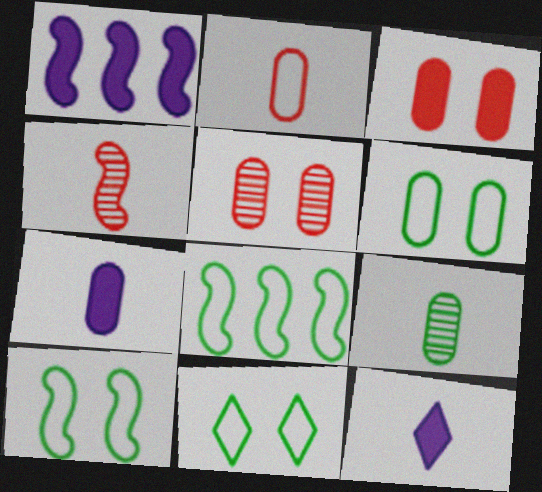[[1, 4, 10], 
[2, 7, 9], 
[5, 8, 12], 
[6, 10, 11]]